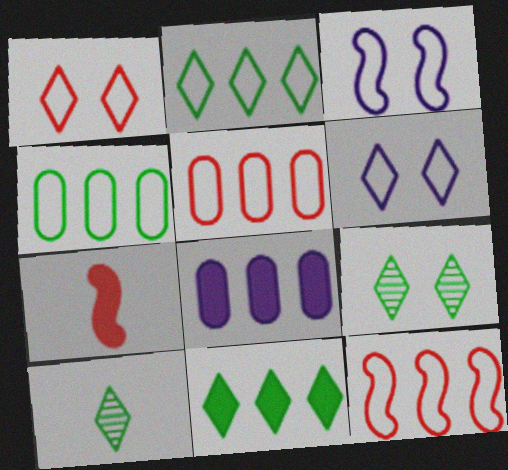[]